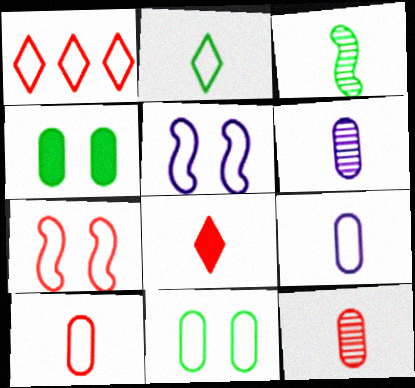[[1, 7, 10], 
[3, 8, 9]]